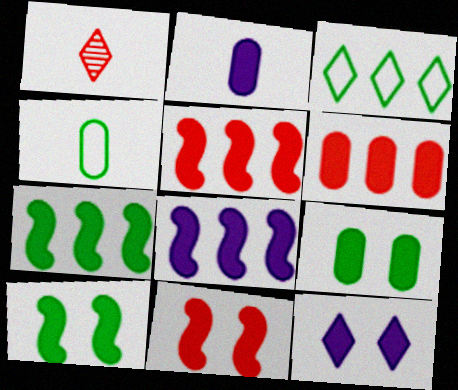[[1, 3, 12], 
[2, 6, 9], 
[2, 8, 12], 
[5, 7, 8], 
[9, 11, 12]]